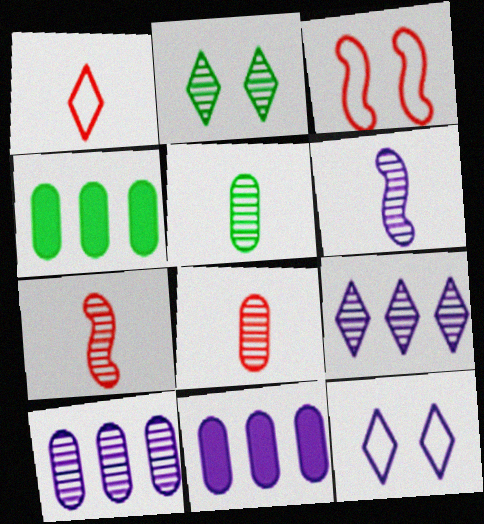[[2, 7, 10], 
[4, 7, 12], 
[6, 11, 12]]